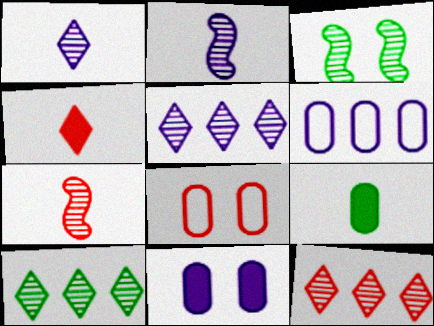[[3, 4, 6], 
[5, 10, 12]]